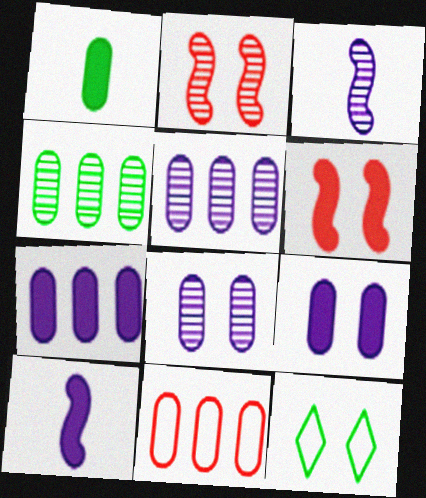[[1, 8, 11], 
[2, 9, 12], 
[4, 7, 11], 
[6, 8, 12]]